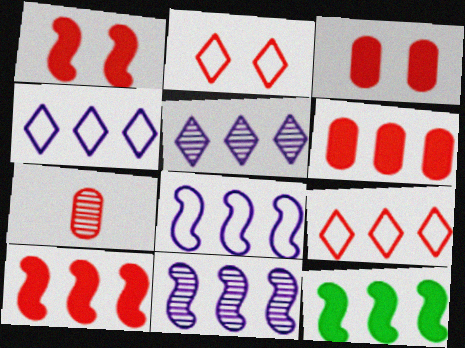[[1, 7, 9], 
[2, 7, 10]]